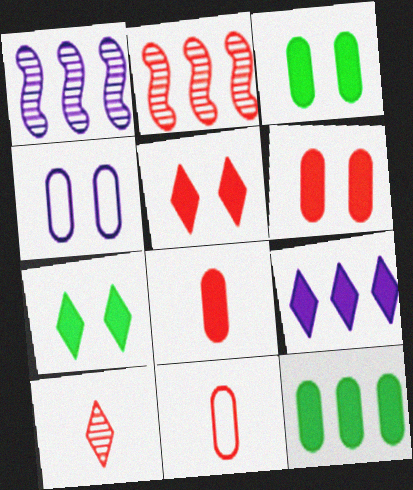[[1, 7, 11], 
[2, 5, 11]]